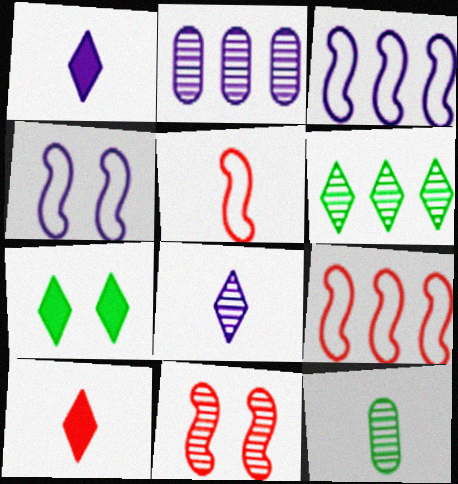[[1, 2, 4], 
[1, 5, 12], 
[2, 5, 7]]